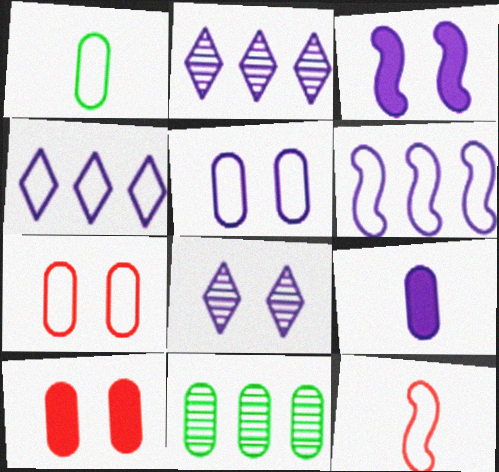[[3, 5, 8], 
[6, 8, 9], 
[7, 9, 11]]